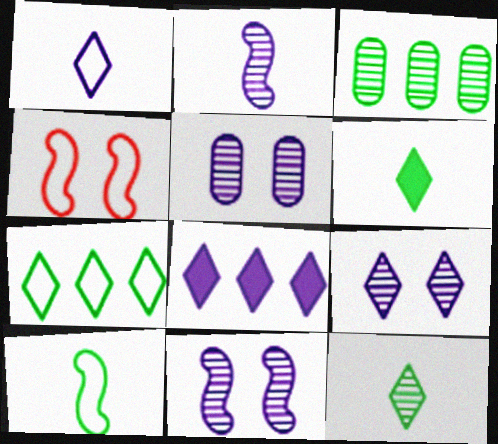[[1, 8, 9], 
[5, 9, 11]]